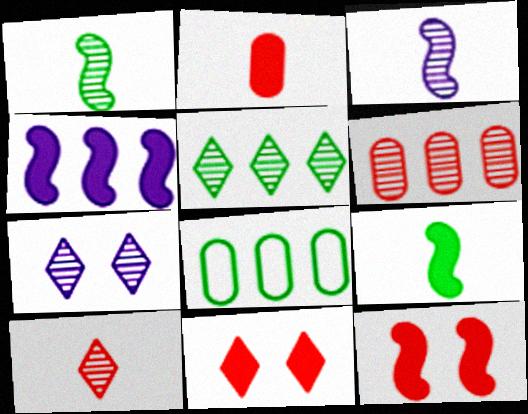[[1, 6, 7], 
[3, 8, 11], 
[4, 9, 12], 
[5, 7, 10]]